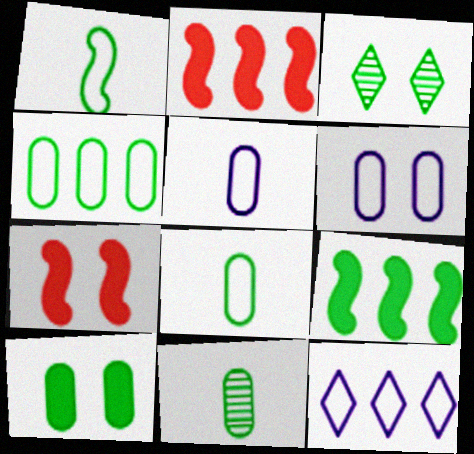[[2, 3, 5], 
[3, 6, 7], 
[3, 8, 9], 
[4, 10, 11], 
[7, 11, 12]]